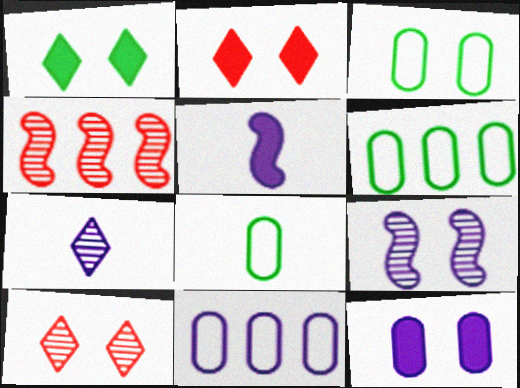[[2, 3, 9], 
[3, 6, 8], 
[5, 6, 10]]